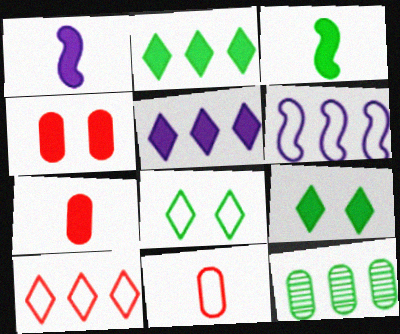[[1, 2, 4], 
[3, 4, 5], 
[3, 8, 12], 
[6, 8, 11]]